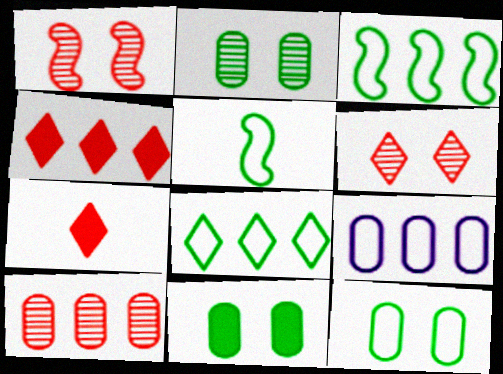[[2, 11, 12], 
[5, 8, 12]]